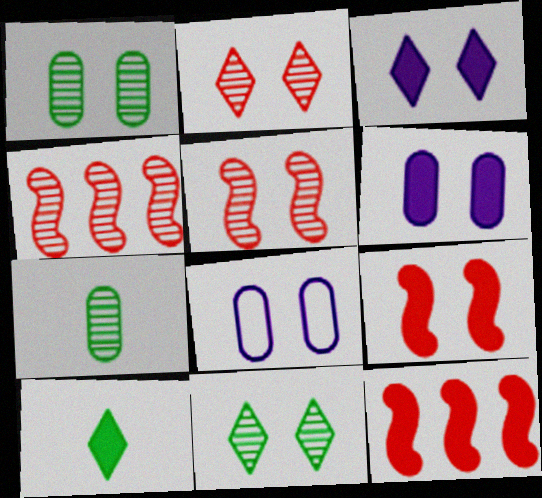[[4, 8, 10], 
[6, 10, 12], 
[8, 9, 11]]